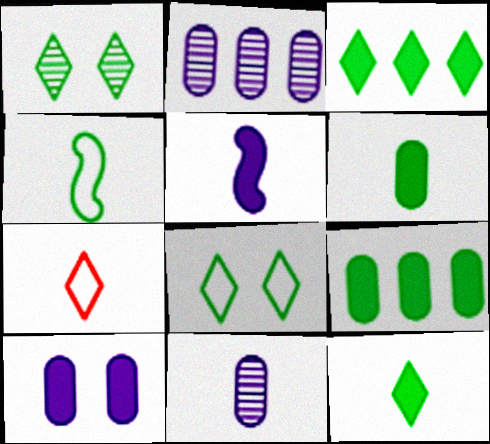[[1, 4, 9]]